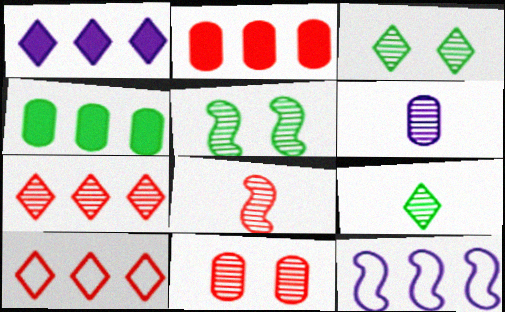[[4, 7, 12], 
[5, 6, 7], 
[6, 8, 9], 
[7, 8, 11]]